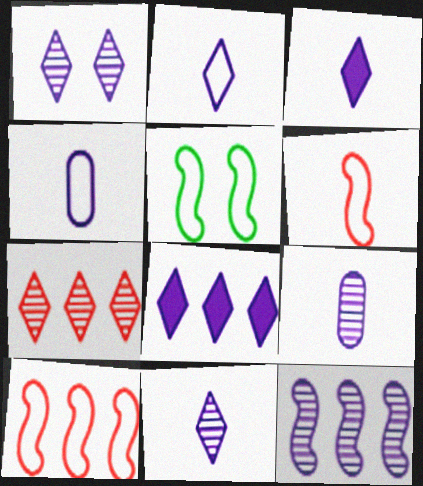[[1, 2, 8], 
[1, 9, 12], 
[2, 3, 11]]